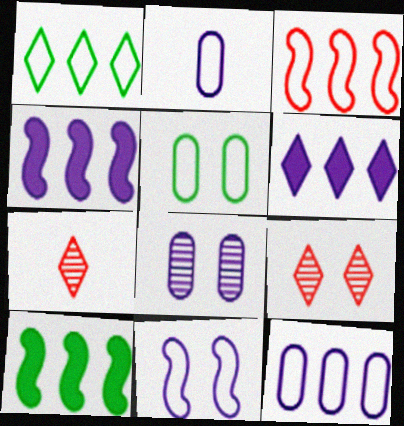[[1, 3, 12], 
[2, 9, 10], 
[4, 5, 7]]